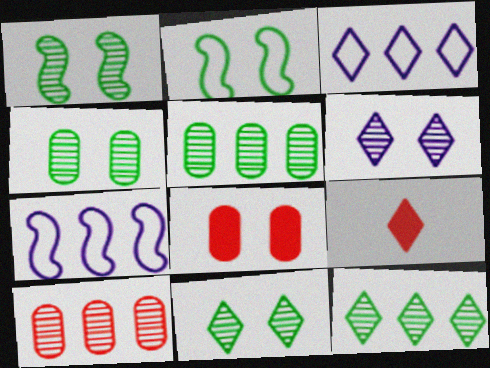[[1, 4, 11], 
[2, 6, 8], 
[3, 9, 11], 
[4, 7, 9]]